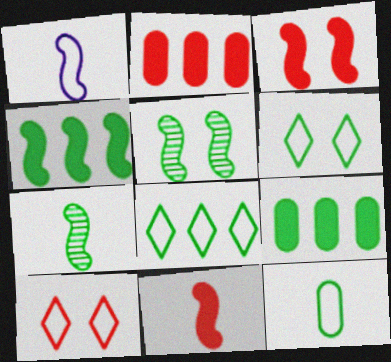[[1, 7, 11], 
[6, 7, 9]]